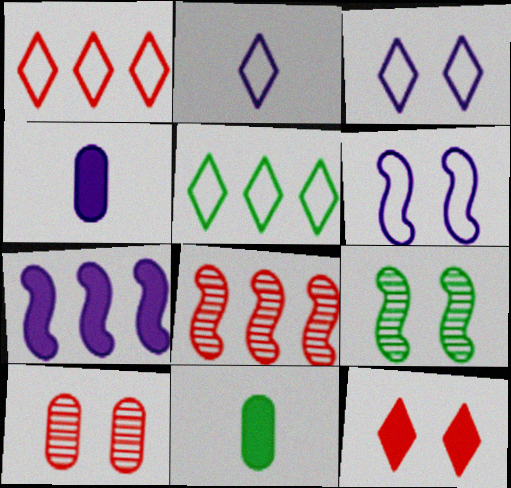[[1, 4, 9], 
[3, 8, 11], 
[5, 9, 11], 
[7, 11, 12]]